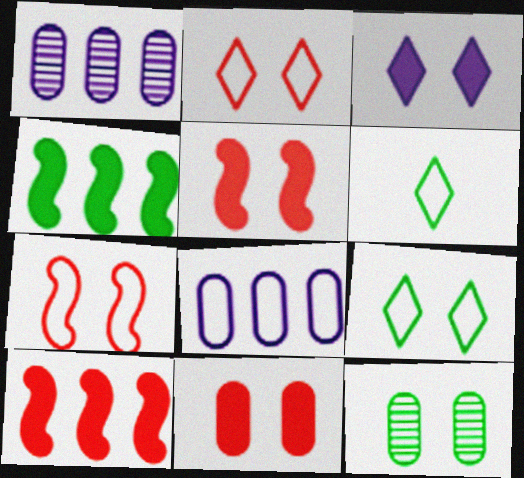[[1, 5, 6], 
[3, 7, 12], 
[4, 6, 12], 
[6, 7, 8]]